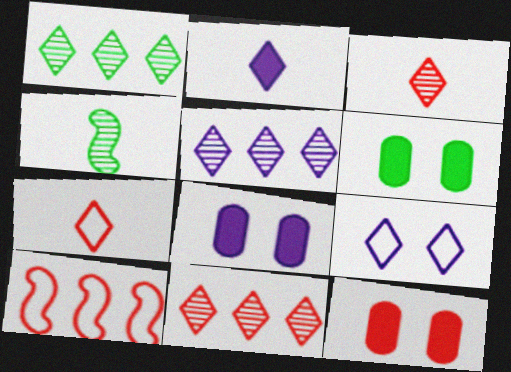[[1, 5, 11], 
[2, 5, 9], 
[3, 10, 12], 
[6, 8, 12]]